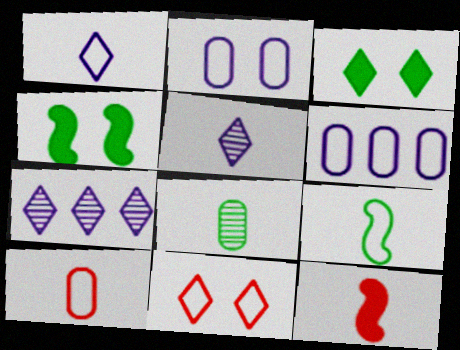[[1, 8, 12], 
[1, 9, 10], 
[4, 7, 10], 
[6, 9, 11]]